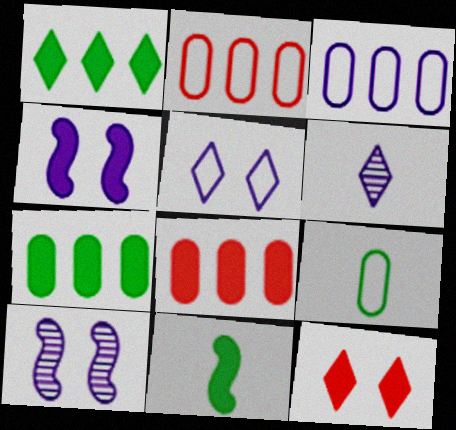[[3, 4, 6]]